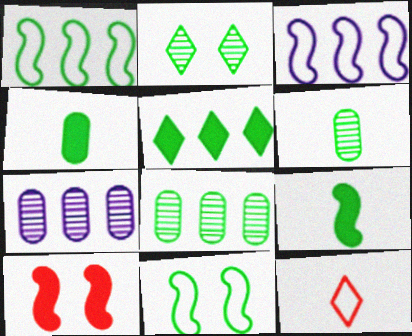[[1, 2, 4], 
[1, 5, 8], 
[5, 6, 11]]